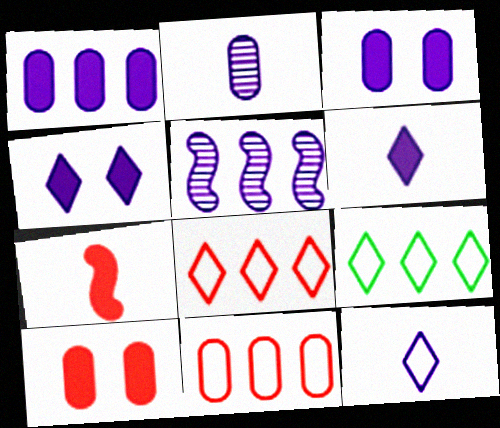[[3, 5, 12]]